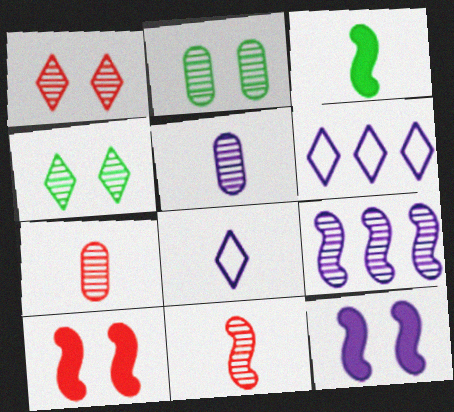[[3, 7, 8], 
[4, 7, 9], 
[5, 6, 12]]